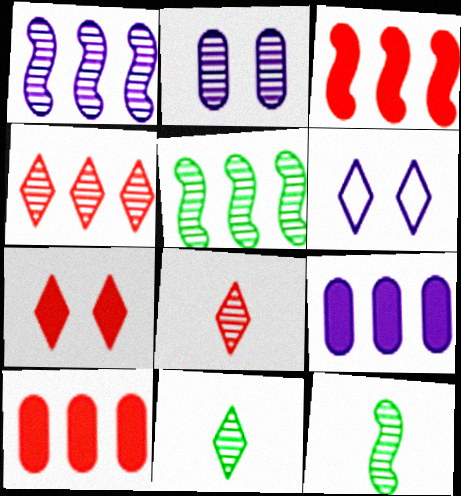[[2, 4, 12], 
[2, 5, 8], 
[6, 10, 12]]